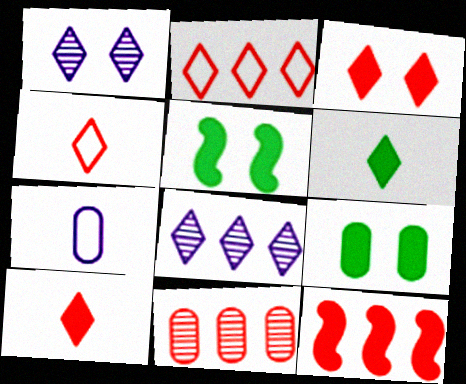[[1, 2, 6], 
[2, 11, 12], 
[7, 9, 11]]